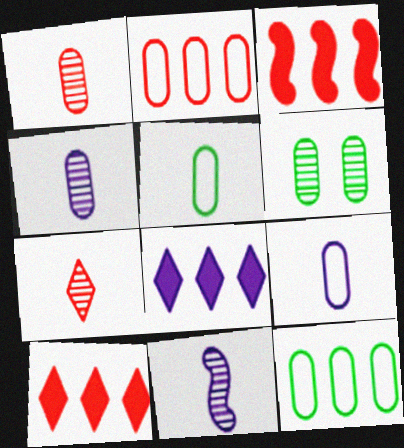[]